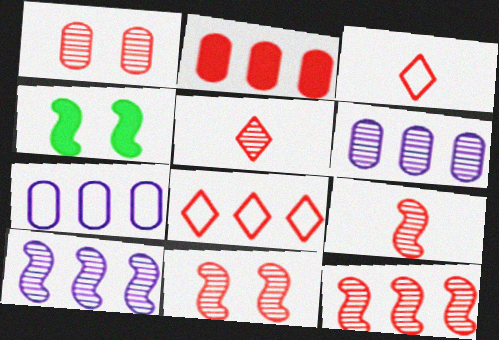[[1, 5, 12], 
[2, 3, 11], 
[2, 8, 12], 
[3, 4, 6], 
[4, 5, 7], 
[9, 11, 12]]